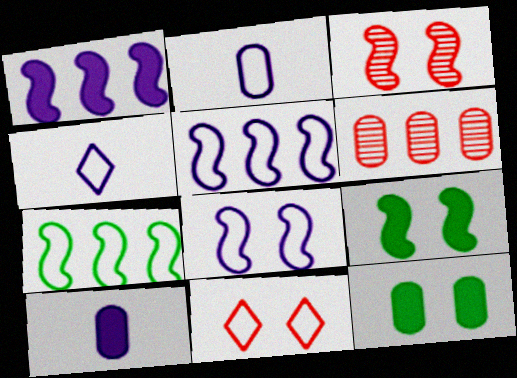[[2, 6, 12], 
[2, 7, 11], 
[3, 8, 9], 
[4, 6, 9]]